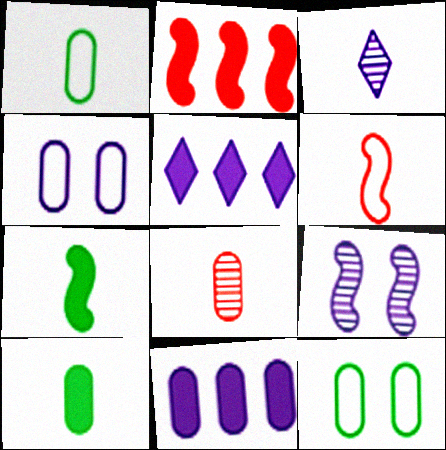[[2, 3, 12], 
[3, 6, 10], 
[8, 11, 12]]